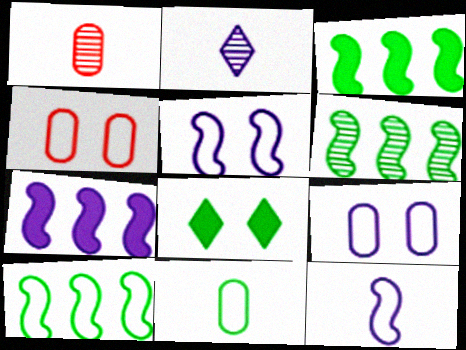[[2, 3, 4], 
[2, 7, 9], 
[3, 6, 10], 
[6, 8, 11]]